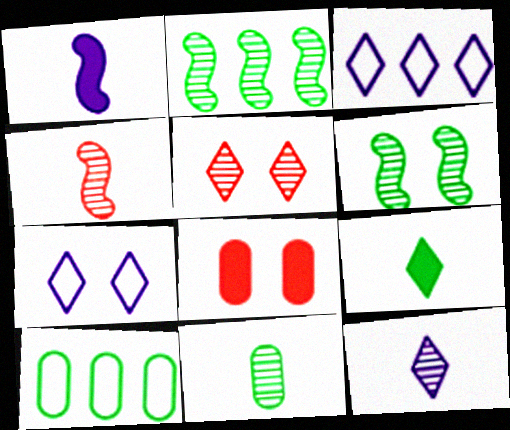[[1, 5, 10], 
[3, 5, 9], 
[4, 11, 12], 
[6, 7, 8], 
[6, 9, 10]]